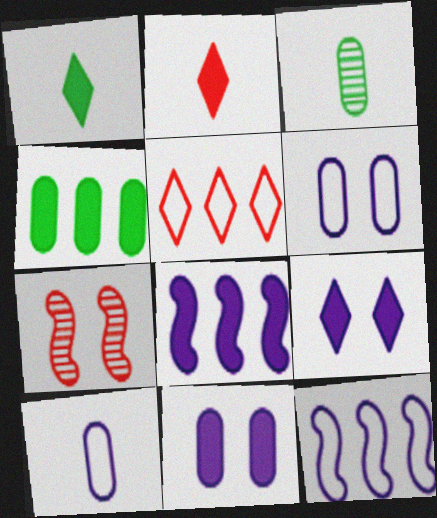[]